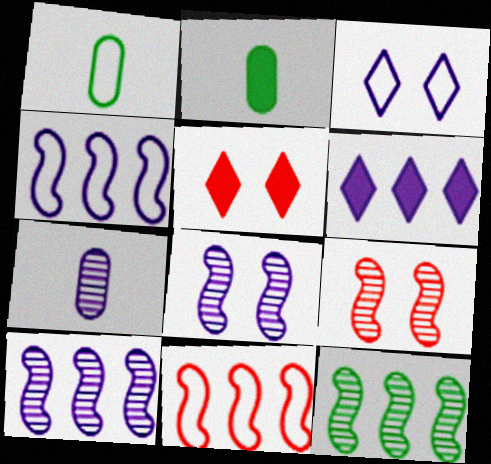[[1, 3, 11], 
[1, 5, 10], 
[1, 6, 9]]